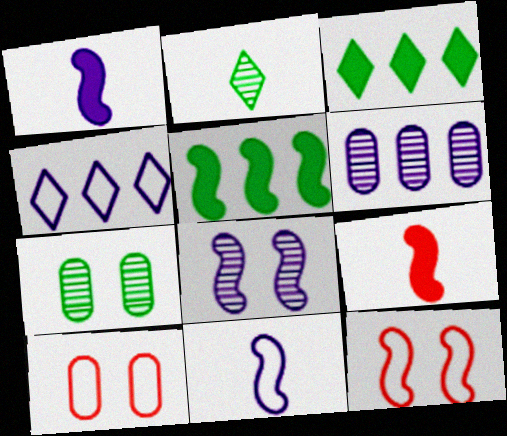[[4, 7, 9]]